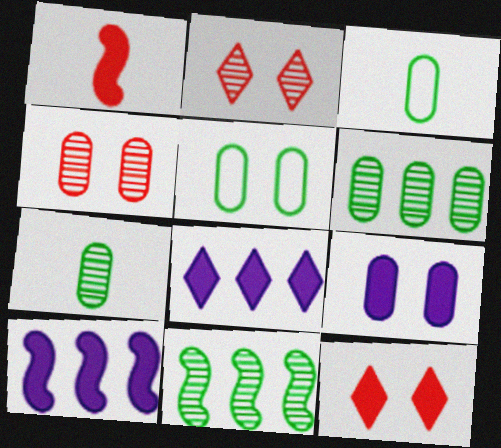[[2, 3, 10], 
[4, 5, 9]]